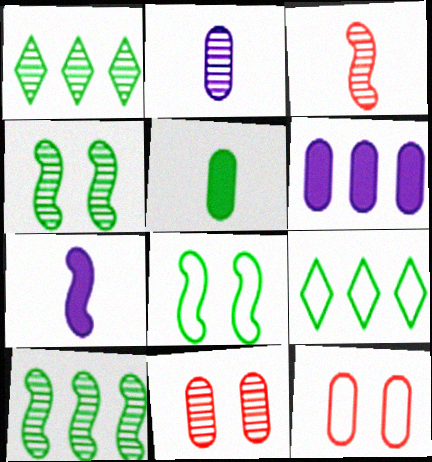[[1, 5, 8], 
[1, 7, 12], 
[4, 5, 9], 
[7, 9, 11]]